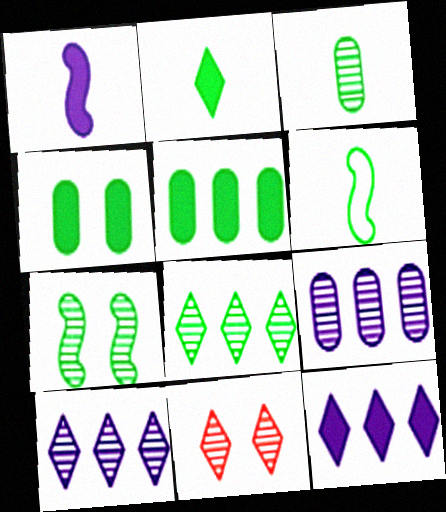[[2, 3, 6], 
[3, 7, 8], 
[4, 6, 8]]